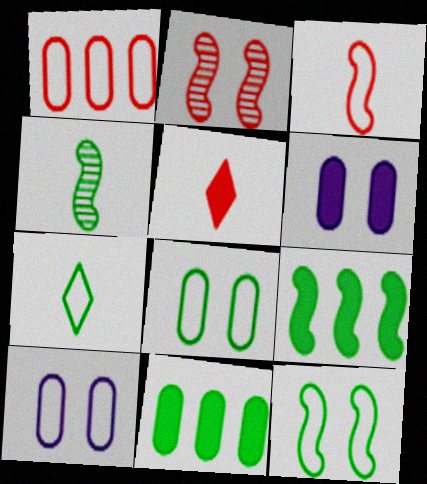[[1, 2, 5], 
[4, 9, 12], 
[5, 6, 9]]